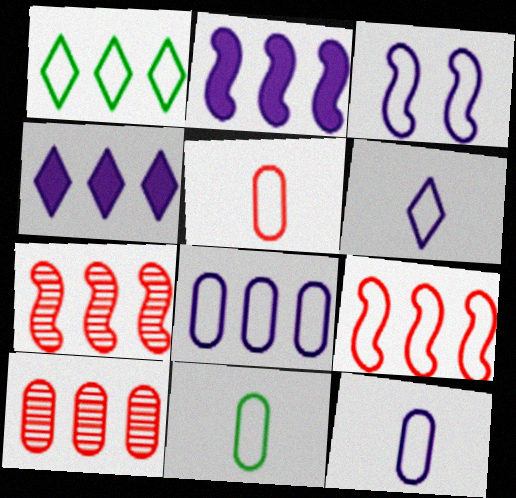[[1, 2, 10], 
[1, 3, 5], 
[1, 8, 9], 
[3, 6, 8], 
[5, 11, 12]]